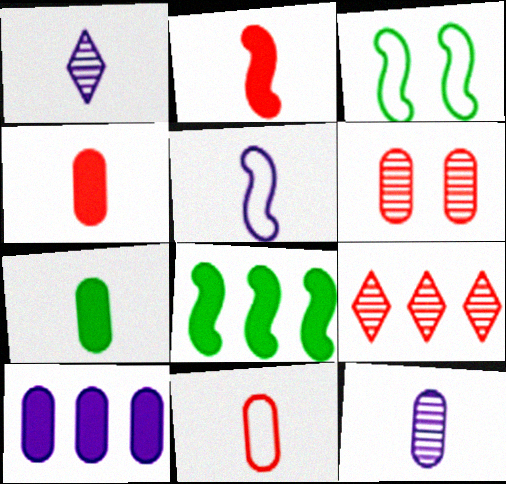[[7, 11, 12]]